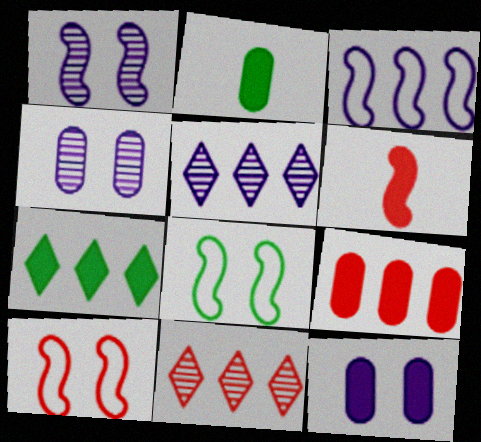[[2, 5, 10], 
[2, 9, 12], 
[6, 7, 12]]